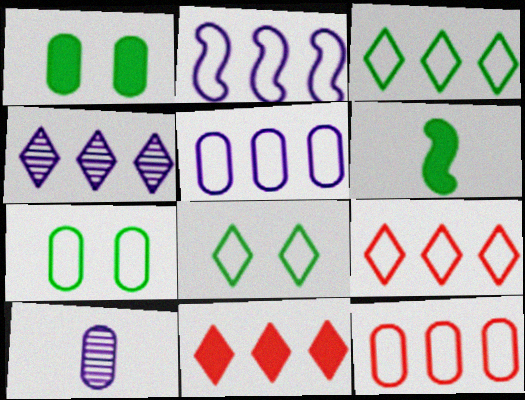[[1, 10, 12], 
[2, 3, 12], 
[3, 4, 11]]